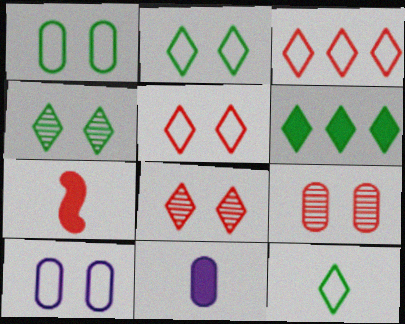[[3, 7, 9], 
[4, 6, 12]]